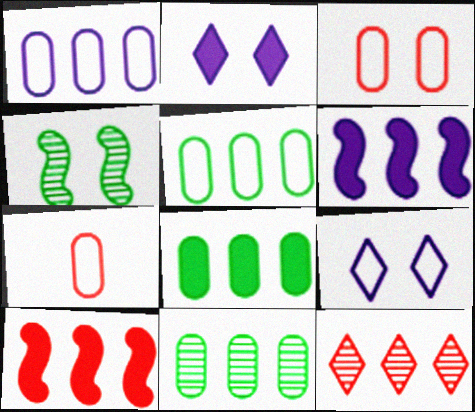[[2, 3, 4], 
[5, 6, 12], 
[5, 8, 11]]